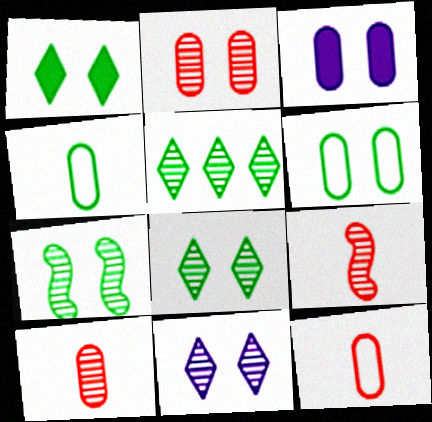[[1, 6, 7], 
[2, 3, 6], 
[2, 7, 11]]